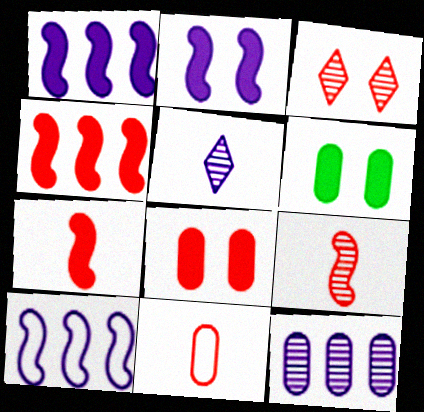[[3, 4, 11], 
[6, 11, 12]]